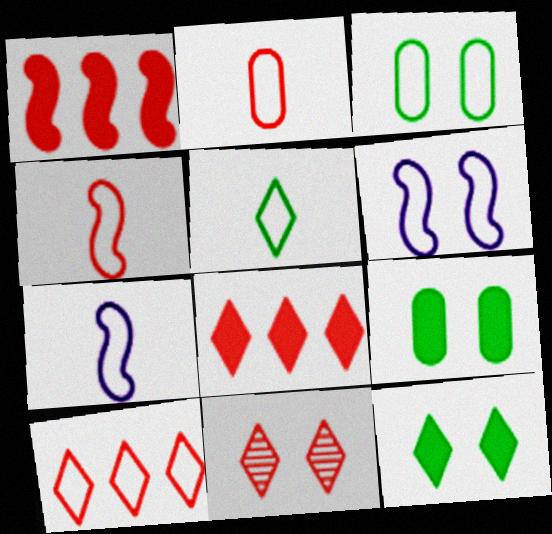[[1, 2, 11], 
[2, 5, 7], 
[3, 7, 10], 
[6, 9, 11]]